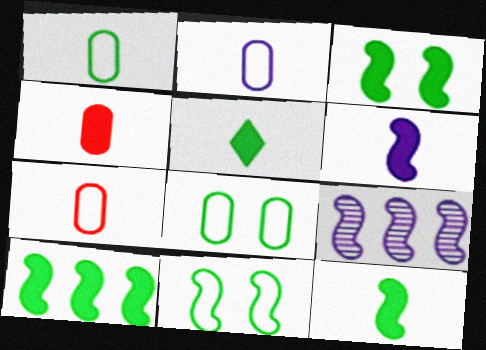[[1, 2, 7], 
[3, 10, 12], 
[4, 5, 6]]